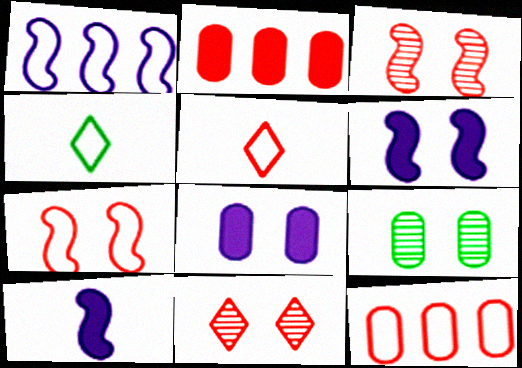[[2, 3, 5], 
[5, 7, 12]]